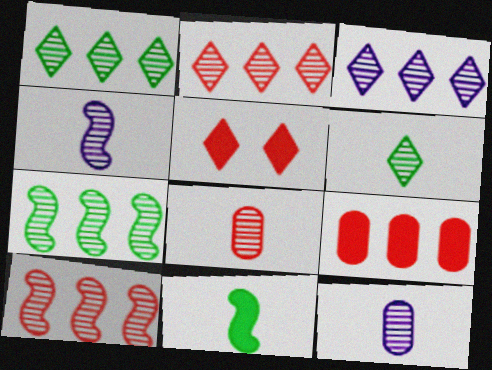[[1, 2, 3], 
[4, 6, 8]]